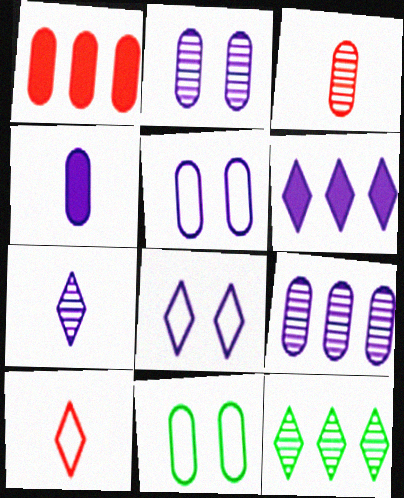[[4, 5, 9], 
[6, 7, 8]]